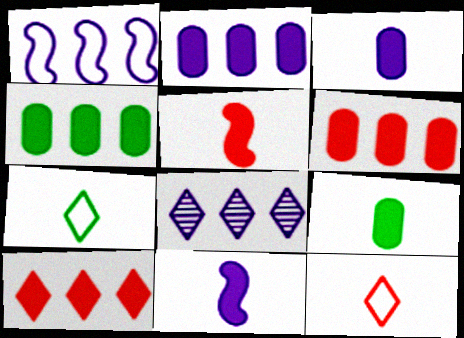[[1, 2, 8], 
[2, 4, 6]]